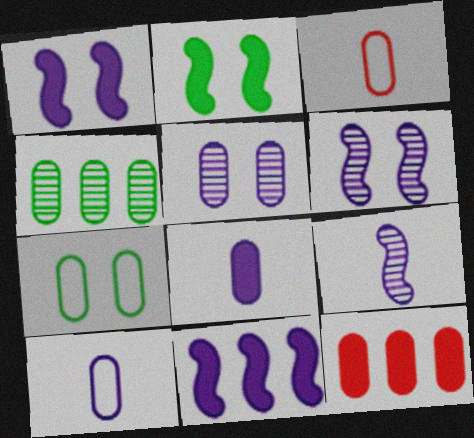[]